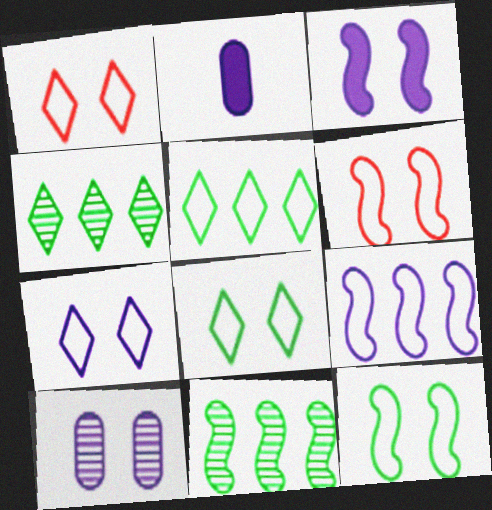[[1, 2, 11], 
[1, 7, 8], 
[2, 4, 6], 
[3, 7, 10]]